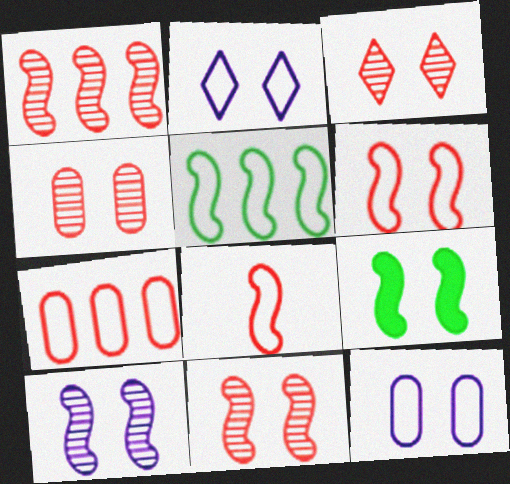[[2, 4, 9], 
[3, 4, 11], 
[3, 9, 12], 
[6, 9, 10]]